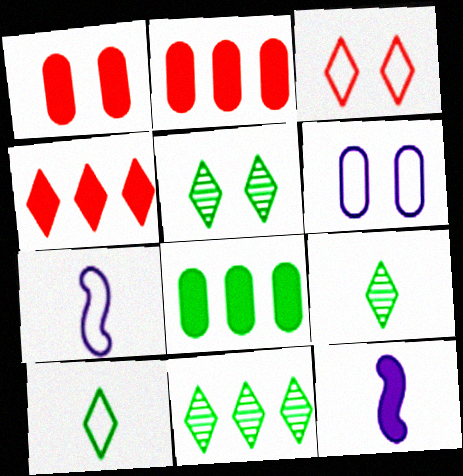[[1, 7, 11], 
[2, 5, 7], 
[5, 9, 11]]